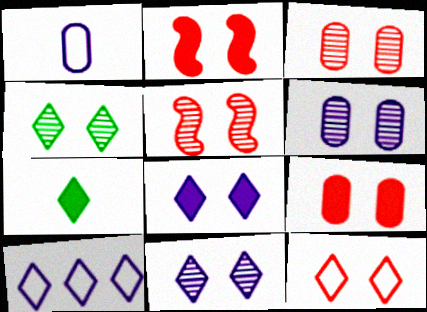[[2, 3, 12], 
[4, 5, 6], 
[4, 8, 12], 
[5, 9, 12]]